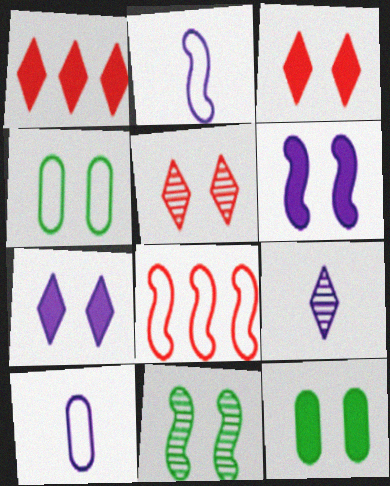[[1, 10, 11], 
[3, 6, 12], 
[4, 5, 6], 
[8, 9, 12]]